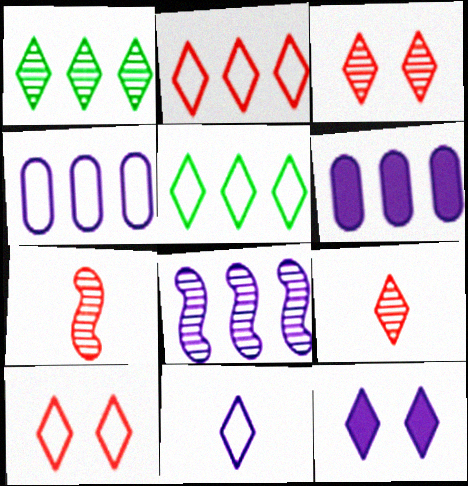[[5, 9, 12], 
[5, 10, 11]]